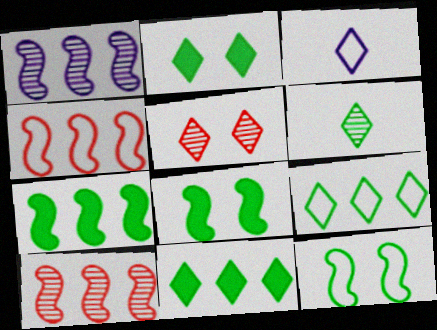[[1, 4, 7], 
[2, 6, 9], 
[3, 5, 11]]